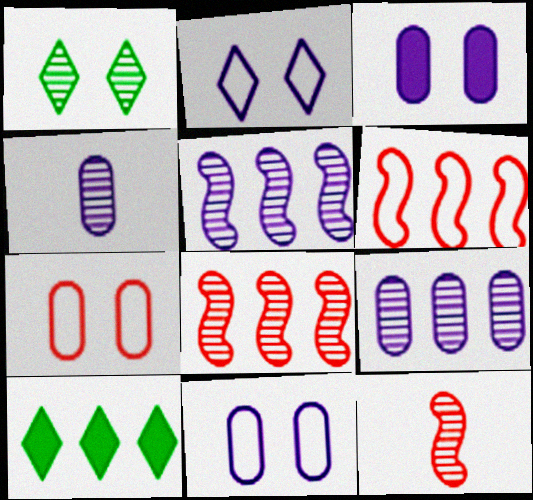[[1, 4, 8], 
[1, 9, 12], 
[6, 9, 10], 
[10, 11, 12]]